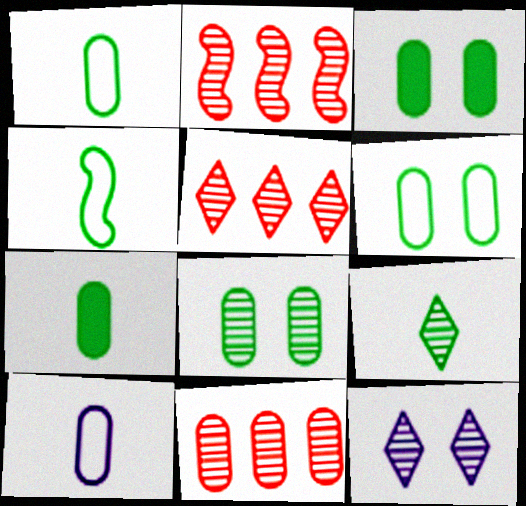[[2, 5, 11], 
[3, 6, 8], 
[3, 10, 11], 
[4, 7, 9], 
[5, 9, 12]]